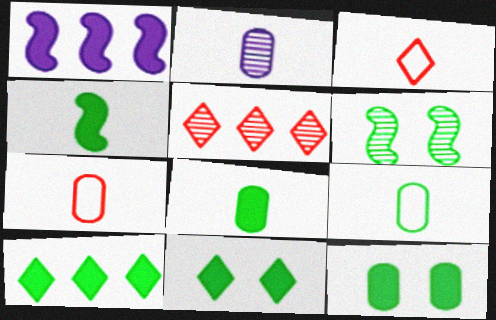[[2, 3, 4], 
[2, 5, 6], 
[2, 7, 8], 
[4, 10, 12], 
[6, 9, 10]]